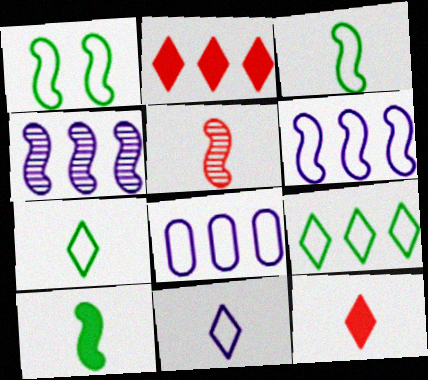[]